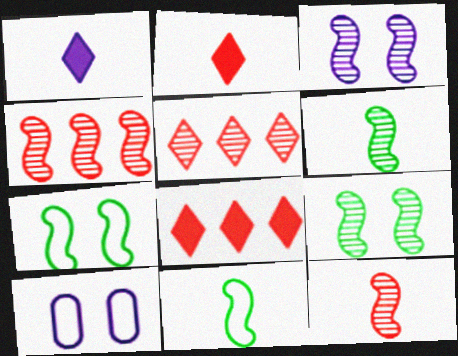[[3, 4, 6], 
[6, 8, 10]]